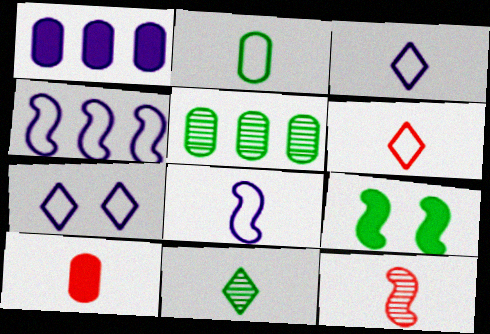[[2, 6, 8], 
[4, 9, 12], 
[6, 10, 12], 
[8, 10, 11]]